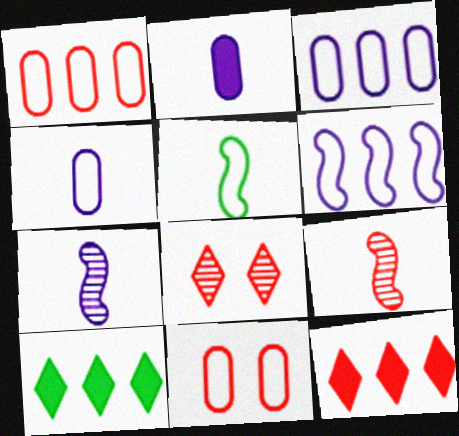[[7, 10, 11], 
[9, 11, 12]]